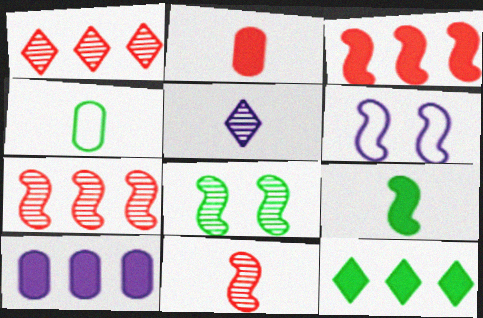[[3, 10, 12], 
[4, 8, 12], 
[5, 6, 10], 
[6, 7, 9]]